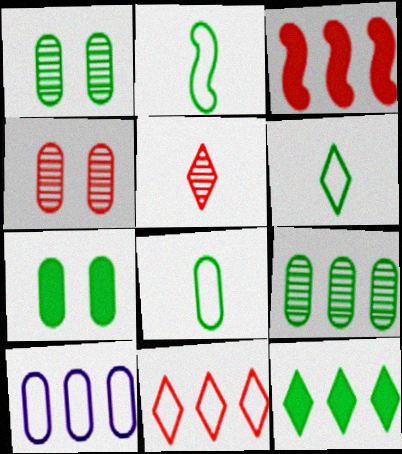[[1, 2, 12], 
[2, 6, 8], 
[7, 8, 9]]